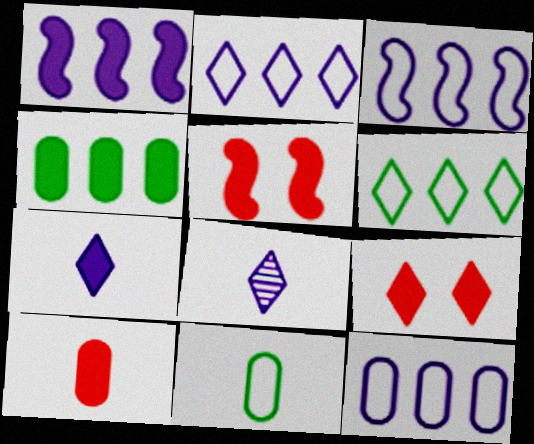[[2, 3, 12], 
[4, 5, 7], 
[6, 8, 9]]